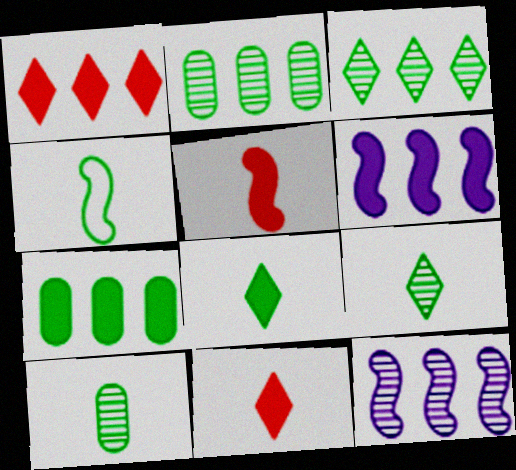[[1, 6, 7], 
[4, 8, 10]]